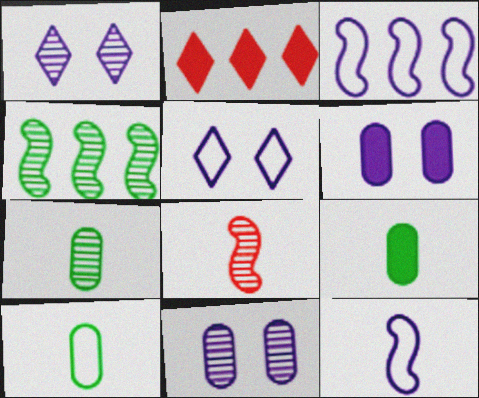[[7, 9, 10]]